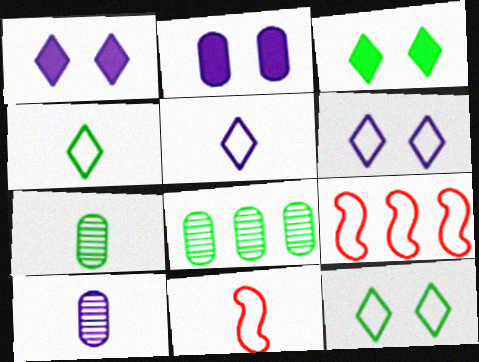[[1, 7, 9], 
[1, 8, 11], 
[3, 9, 10]]